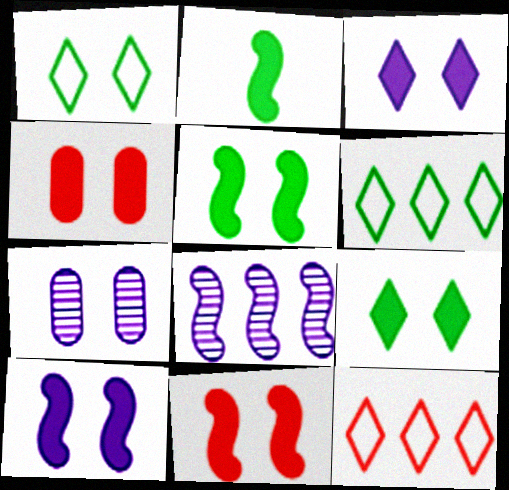[[1, 7, 11], 
[2, 7, 12], 
[3, 4, 5], 
[4, 9, 10], 
[5, 10, 11]]